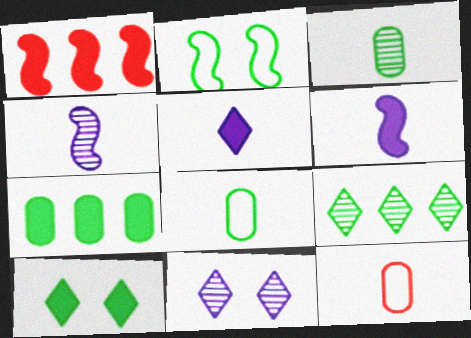[[1, 2, 4], 
[1, 8, 11]]